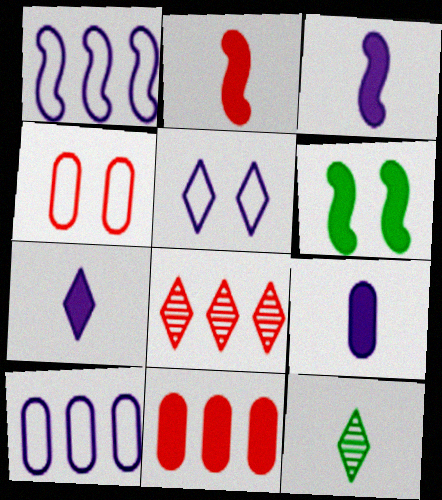[[2, 4, 8], 
[3, 7, 9], 
[6, 7, 11]]